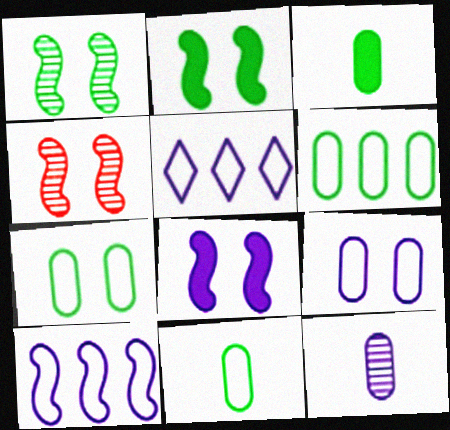[[3, 4, 5], 
[5, 8, 12], 
[6, 7, 11]]